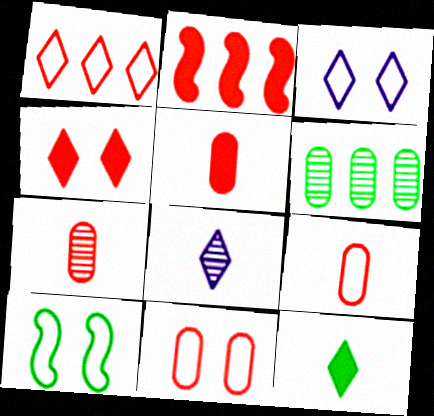[[2, 4, 5], 
[3, 10, 11], 
[5, 7, 9], 
[6, 10, 12]]